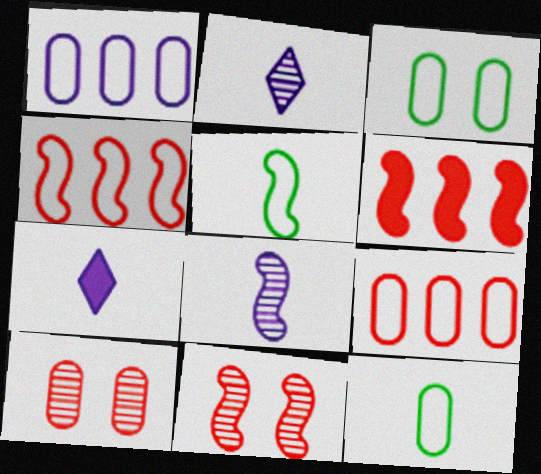[[2, 3, 6]]